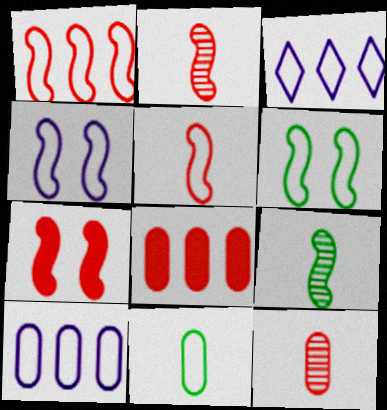[[1, 2, 7]]